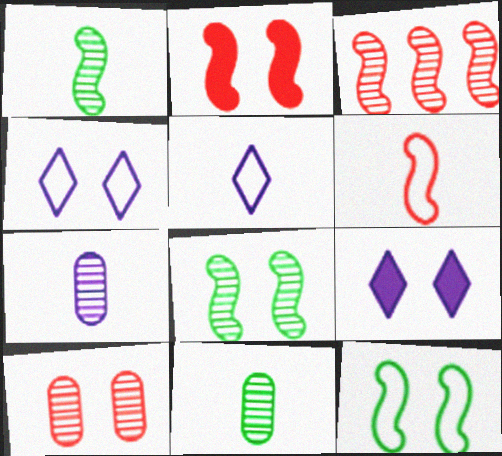[[2, 3, 6], 
[9, 10, 12]]